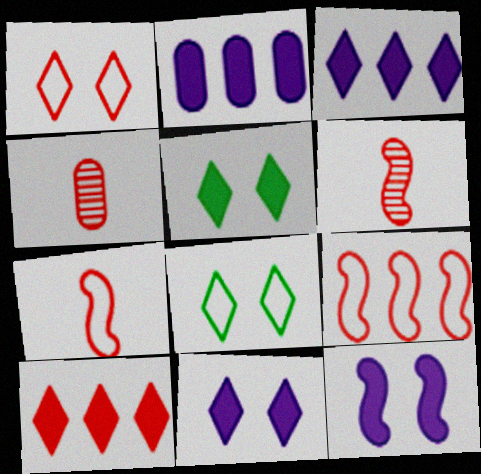[[2, 6, 8]]